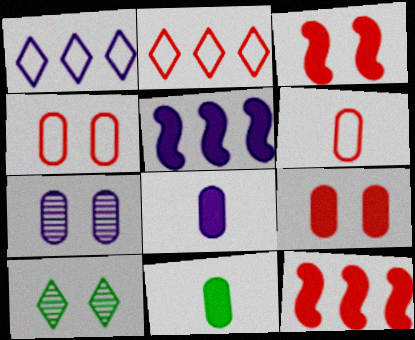[[5, 6, 10]]